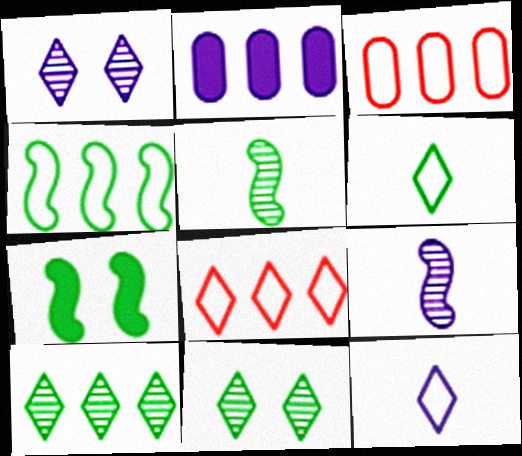[[4, 5, 7]]